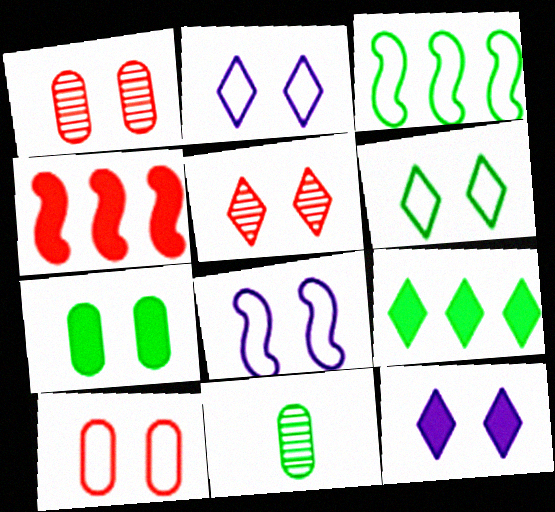[[2, 4, 11], 
[5, 6, 12], 
[5, 7, 8], 
[6, 8, 10]]